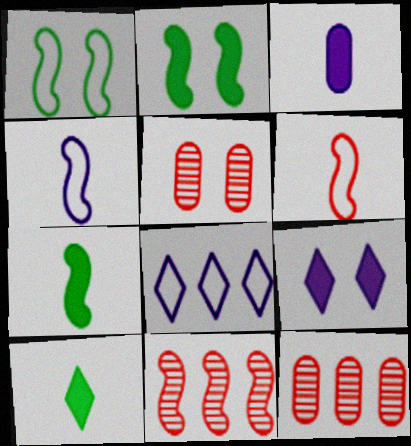[[1, 5, 9], 
[2, 4, 11], 
[5, 7, 8]]